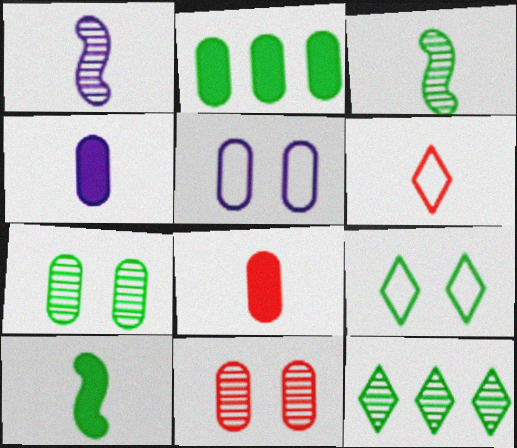[[1, 11, 12], 
[2, 3, 9], 
[3, 4, 6], 
[3, 7, 12]]